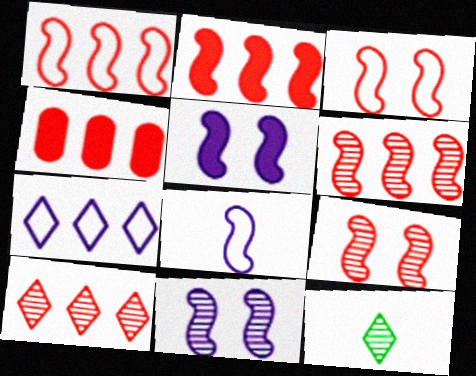[[1, 2, 6], 
[1, 4, 10]]